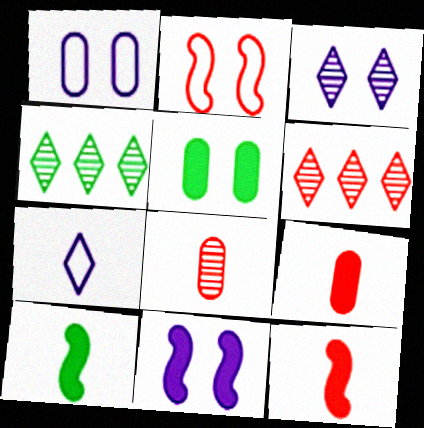[[1, 3, 11], 
[1, 4, 12], 
[1, 6, 10], 
[2, 3, 5], 
[2, 6, 9], 
[7, 8, 10]]